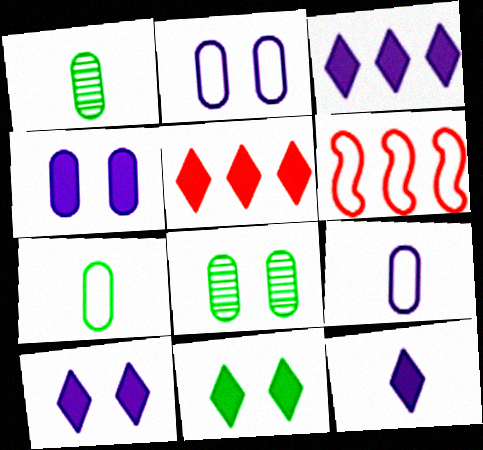[[1, 6, 10], 
[3, 10, 12], 
[5, 11, 12], 
[6, 8, 12]]